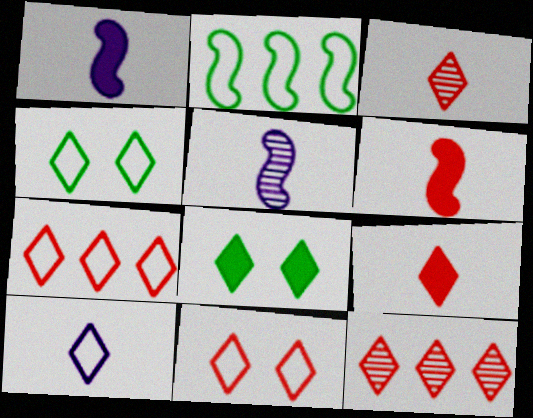[[4, 7, 10], 
[8, 10, 12], 
[9, 11, 12]]